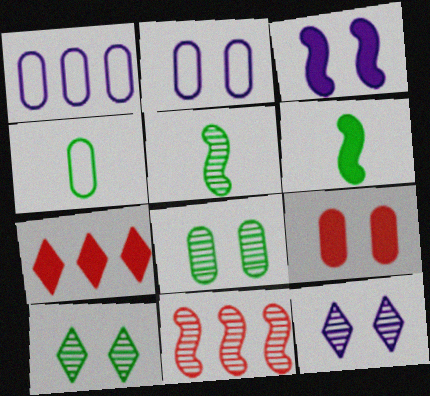[[2, 3, 12], 
[2, 5, 7], 
[2, 8, 9]]